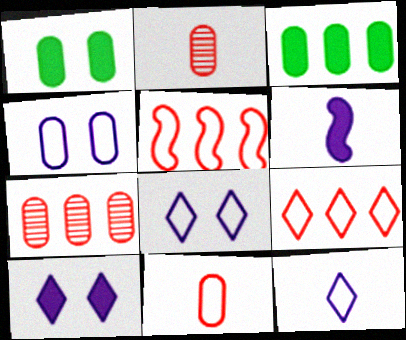[[2, 3, 4]]